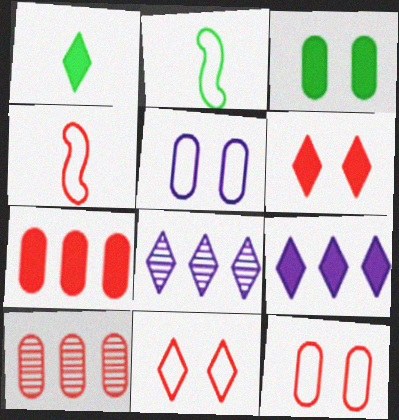[[1, 6, 9], 
[1, 8, 11], 
[3, 4, 8], 
[4, 6, 10]]